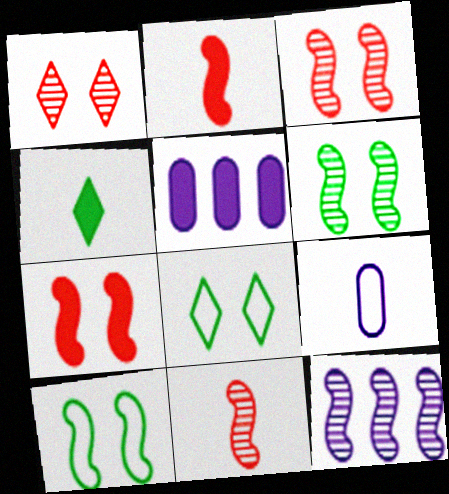[[2, 10, 12], 
[4, 5, 7], 
[4, 9, 11], 
[5, 8, 11], 
[6, 11, 12]]